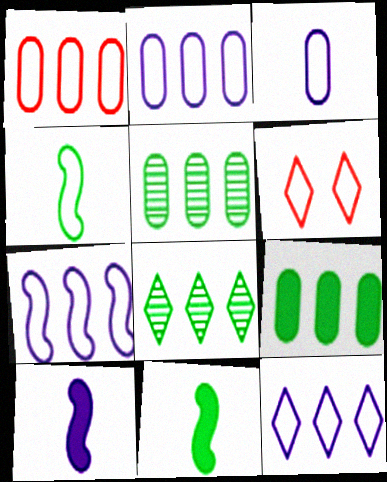[[2, 4, 6], 
[2, 7, 12], 
[5, 6, 10]]